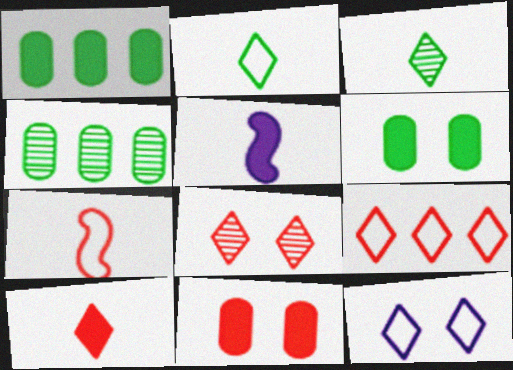[[2, 9, 12], 
[8, 9, 10]]